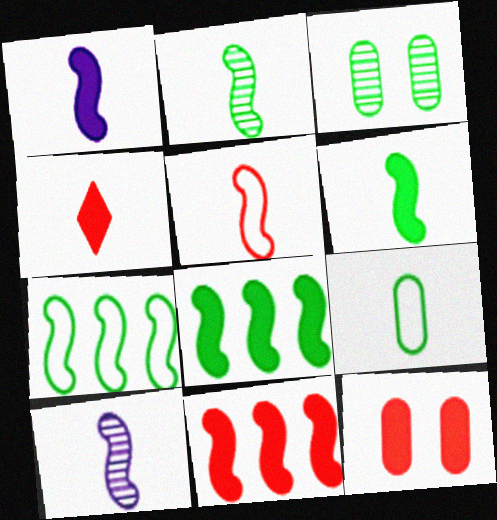[[1, 2, 5], 
[4, 9, 10], 
[4, 11, 12], 
[5, 6, 10]]